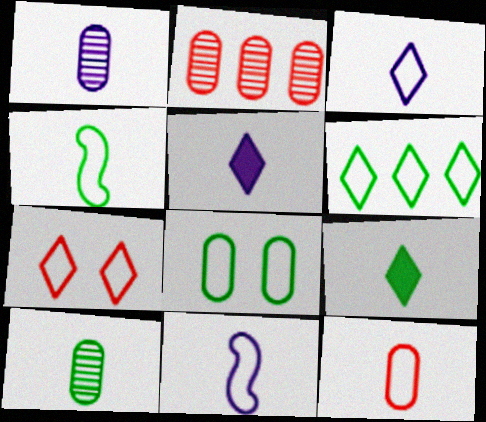[[1, 5, 11], 
[3, 4, 12], 
[3, 6, 7], 
[4, 6, 8], 
[4, 9, 10]]